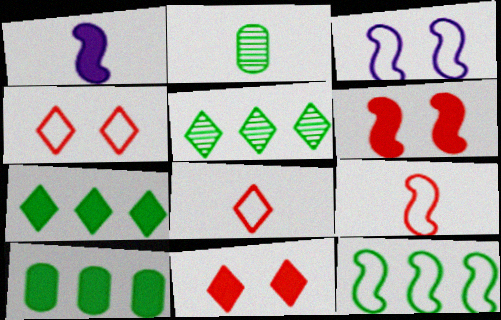[[1, 2, 8], 
[1, 10, 11], 
[3, 9, 12], 
[5, 10, 12]]